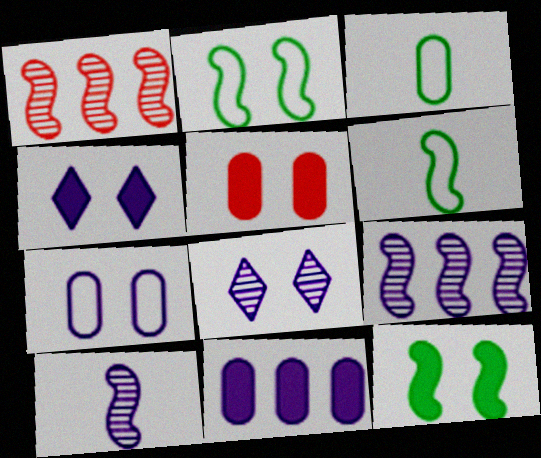[[1, 3, 4], 
[2, 5, 8], 
[4, 5, 12]]